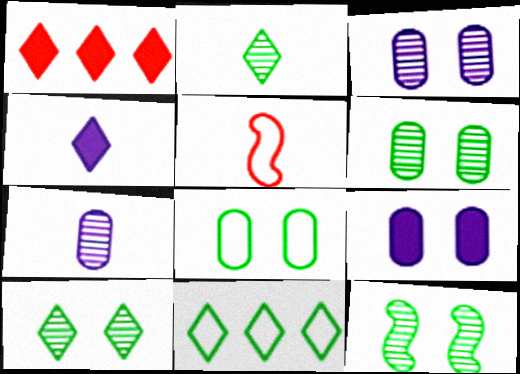[[6, 10, 12]]